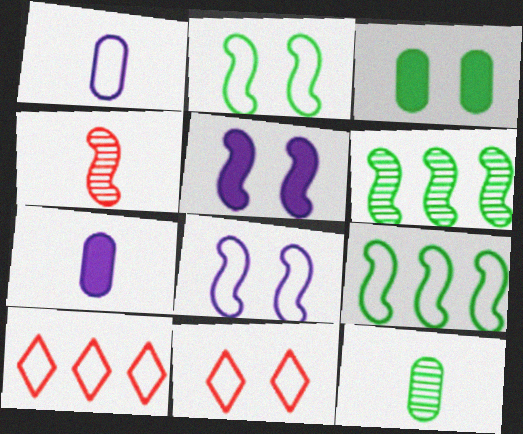[[1, 2, 10], 
[1, 9, 11], 
[4, 5, 9], 
[5, 10, 12], 
[6, 7, 11]]